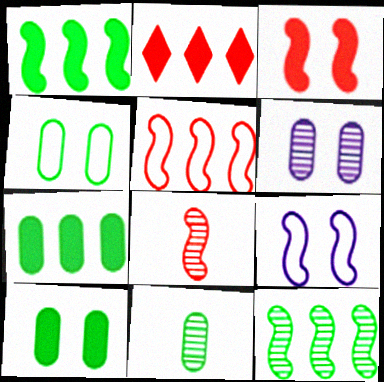[[1, 8, 9], 
[2, 9, 11], 
[3, 5, 8], 
[4, 7, 11]]